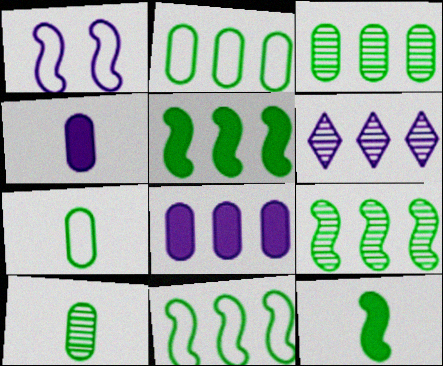[[1, 4, 6], 
[5, 9, 11]]